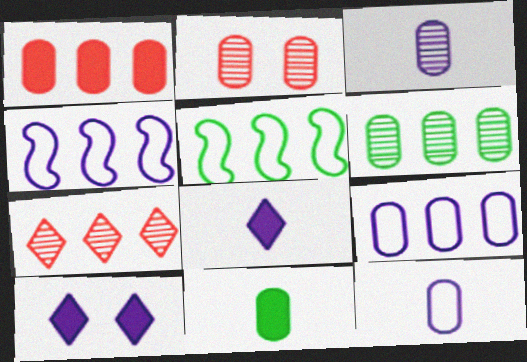[[1, 6, 9], 
[2, 3, 6], 
[2, 5, 8], 
[2, 9, 11], 
[3, 4, 10]]